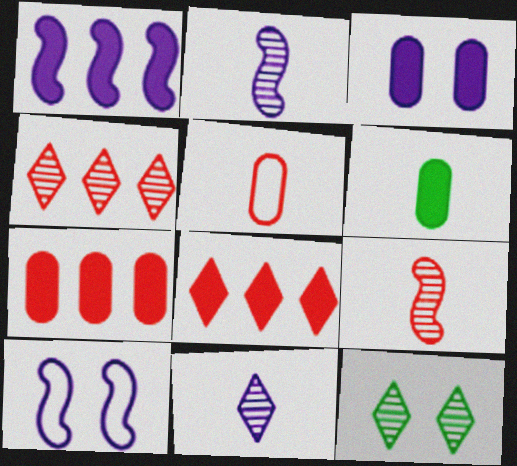[[1, 2, 10], 
[1, 5, 12], 
[3, 6, 7], 
[4, 6, 10], 
[4, 11, 12]]